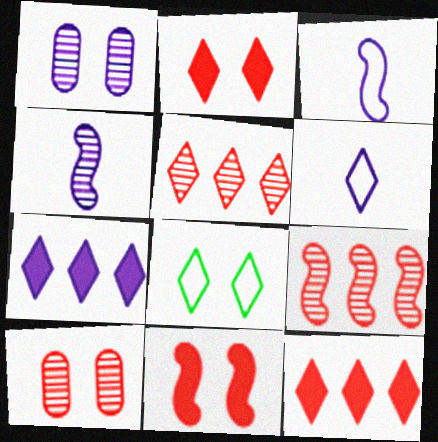[[1, 3, 7], 
[1, 8, 11]]